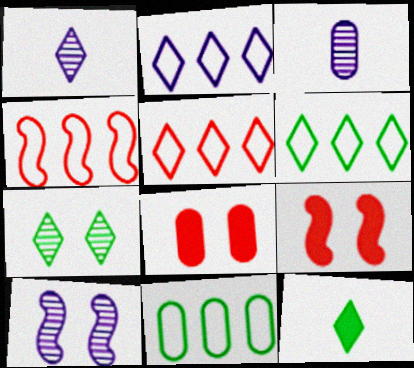[[1, 9, 11], 
[2, 4, 11], 
[2, 5, 6], 
[3, 6, 9], 
[3, 8, 11], 
[6, 7, 12]]